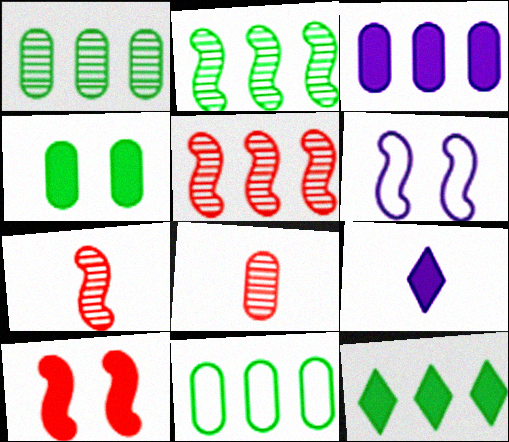[[2, 11, 12], 
[6, 8, 12]]